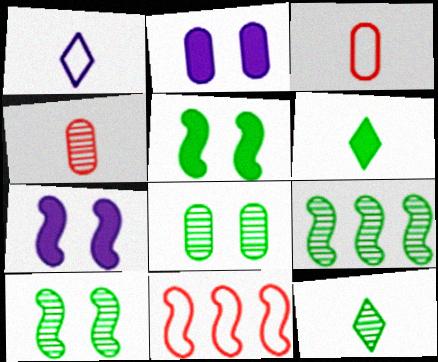[[2, 11, 12], 
[8, 9, 12]]